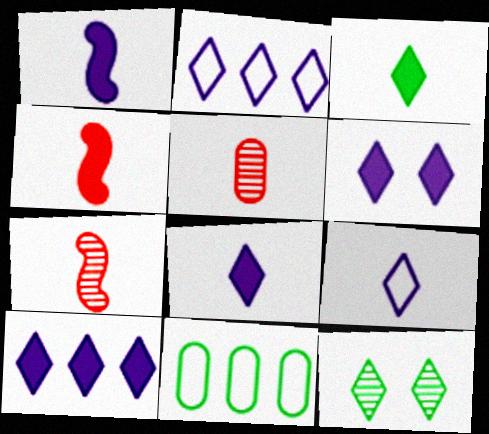[[6, 7, 11], 
[6, 8, 10]]